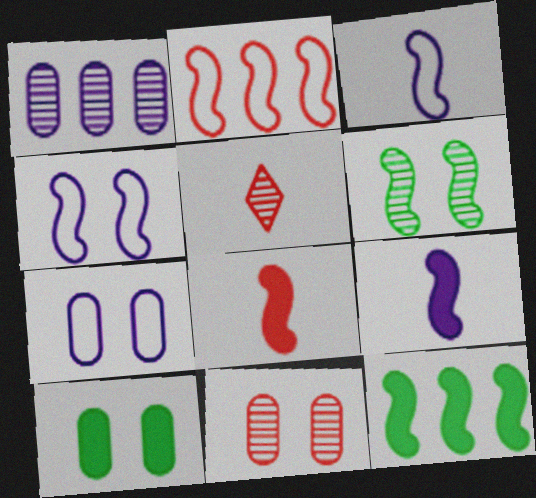[[1, 5, 6], 
[2, 6, 9], 
[5, 7, 12], 
[7, 10, 11]]